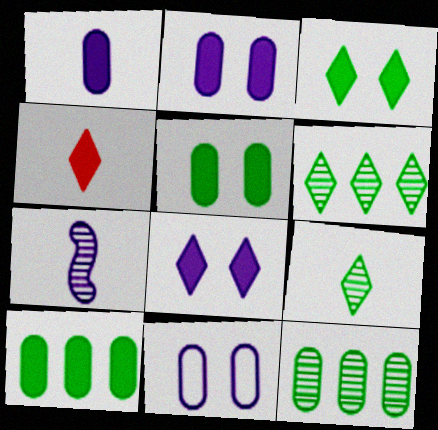[]